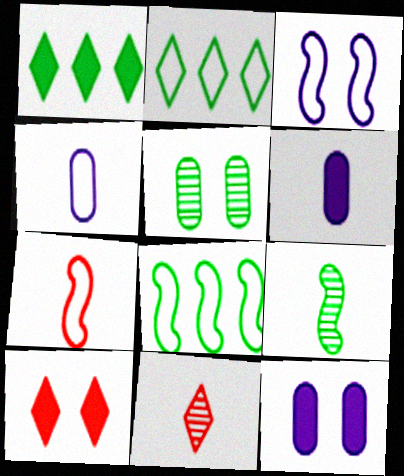[[3, 5, 10], 
[3, 7, 8], 
[8, 11, 12]]